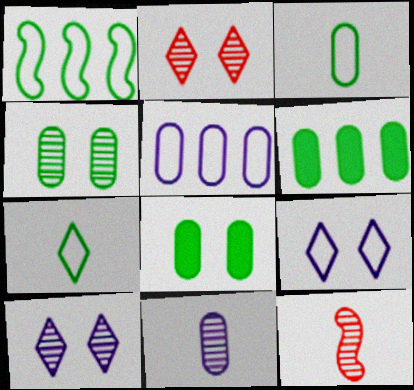[[3, 4, 6], 
[6, 9, 12]]